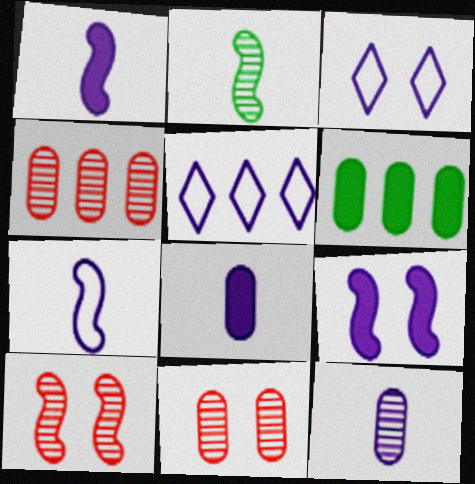[[5, 9, 12]]